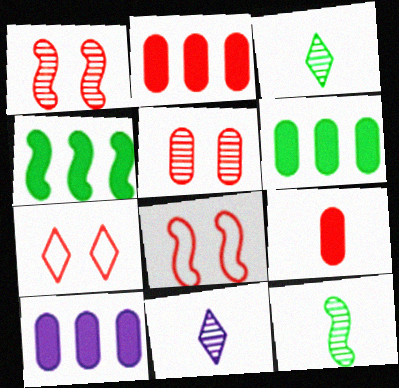[[2, 6, 10], 
[3, 8, 10], 
[6, 8, 11], 
[7, 10, 12]]